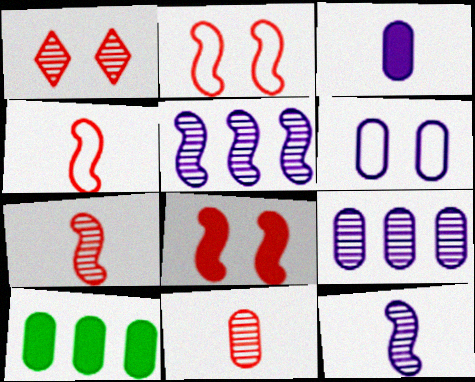[[3, 6, 9], 
[6, 10, 11]]